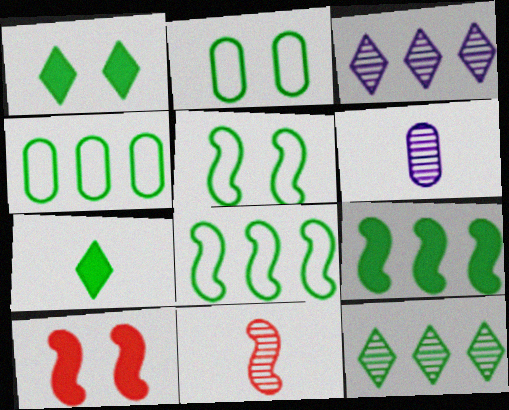[[4, 9, 12]]